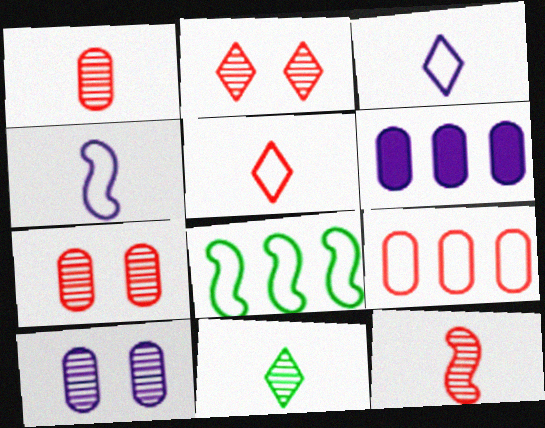[]